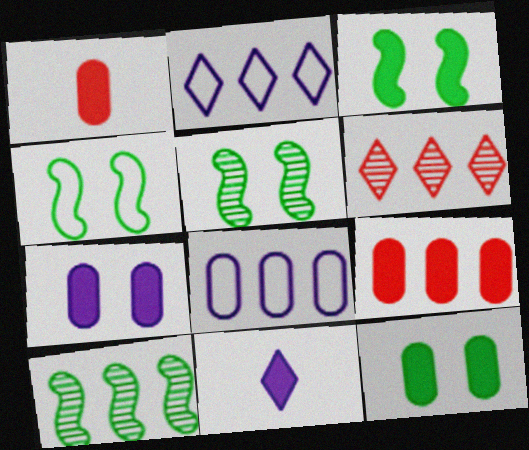[[1, 2, 5], 
[2, 9, 10], 
[3, 4, 5], 
[3, 9, 11]]